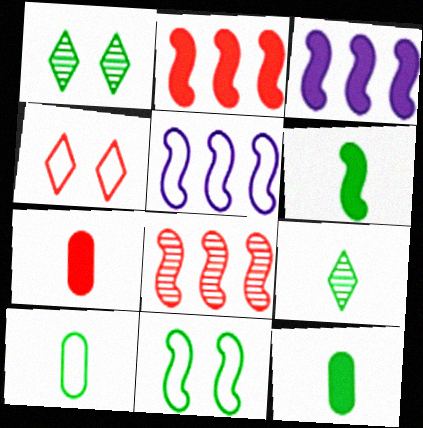[[1, 5, 7], 
[4, 5, 10], 
[4, 7, 8], 
[6, 9, 10]]